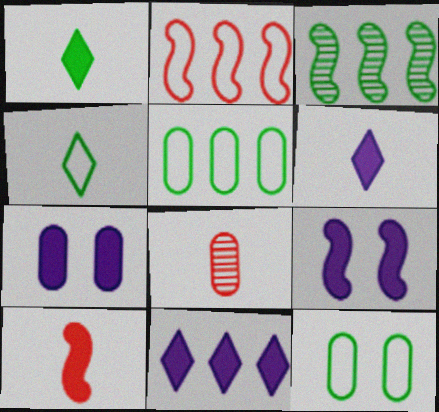[[1, 3, 12], 
[5, 7, 8]]